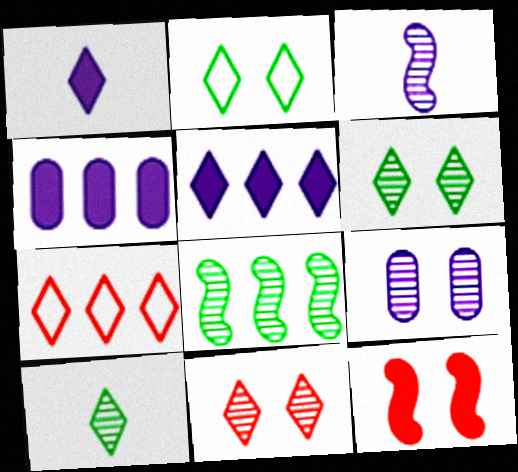[[1, 6, 7], 
[2, 9, 12], 
[4, 7, 8]]